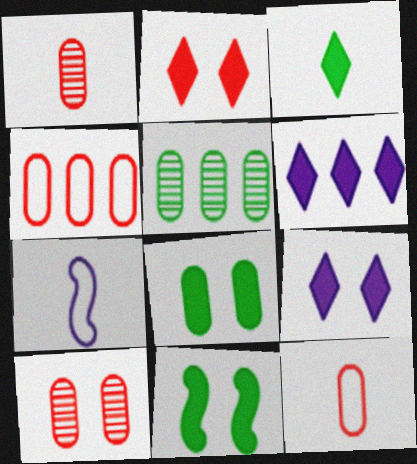[[1, 3, 7], 
[2, 3, 6], 
[2, 5, 7]]